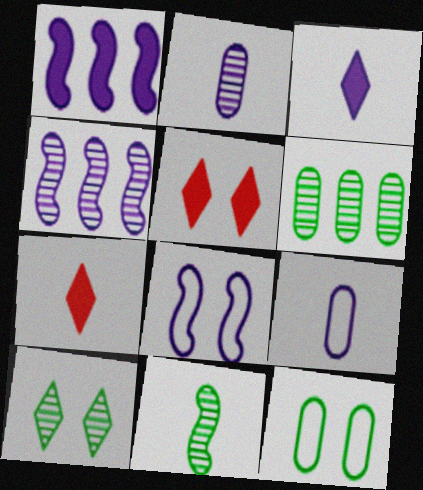[[4, 7, 12], 
[6, 7, 8], 
[6, 10, 11], 
[7, 9, 11]]